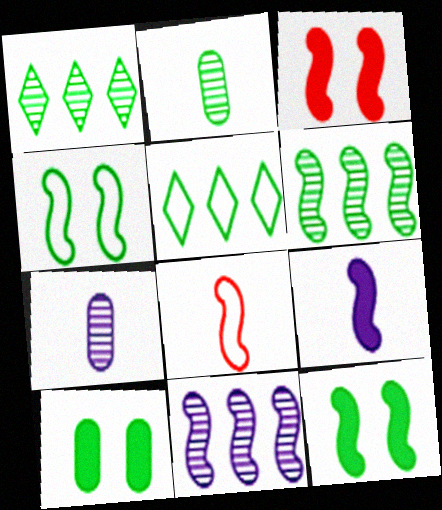[[2, 5, 12], 
[3, 5, 7], 
[8, 11, 12]]